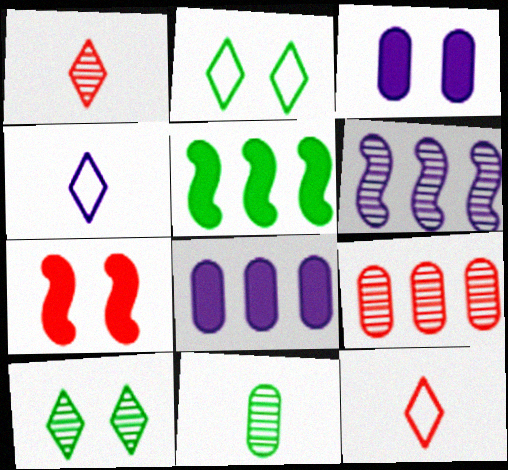[[2, 5, 11], 
[3, 4, 6], 
[7, 9, 12]]